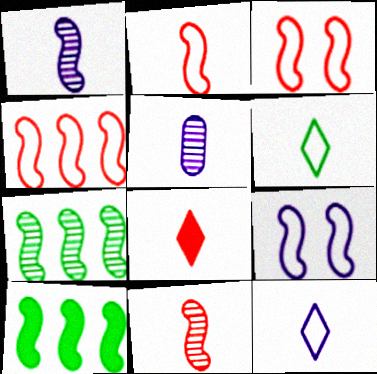[[1, 3, 10], 
[2, 3, 4], 
[9, 10, 11]]